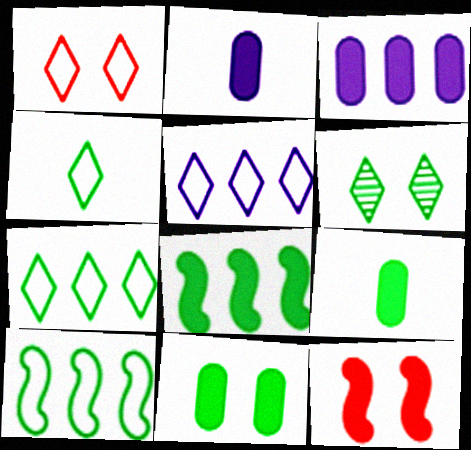[[1, 4, 5], 
[6, 9, 10]]